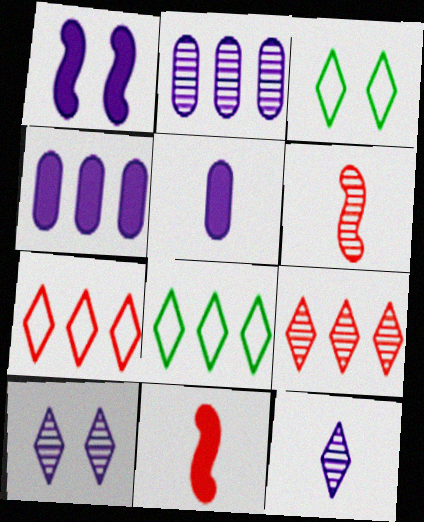[[2, 3, 11], 
[3, 4, 6]]